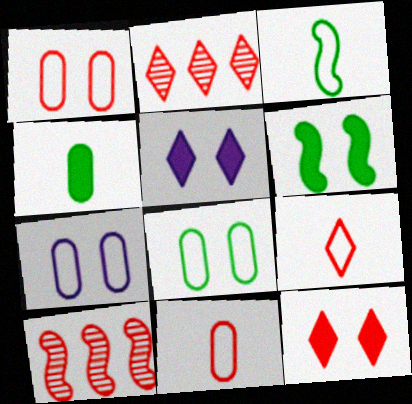[[1, 7, 8], 
[2, 9, 12], 
[10, 11, 12]]